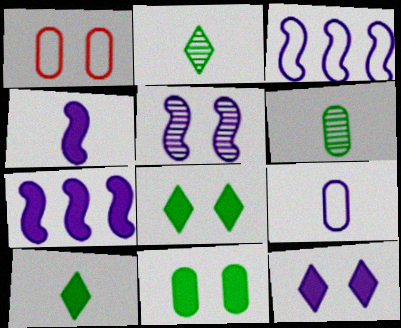[[1, 2, 7], 
[1, 5, 8], 
[3, 4, 5]]